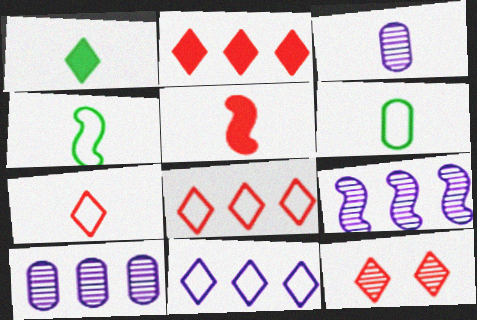[[1, 11, 12], 
[2, 7, 12]]